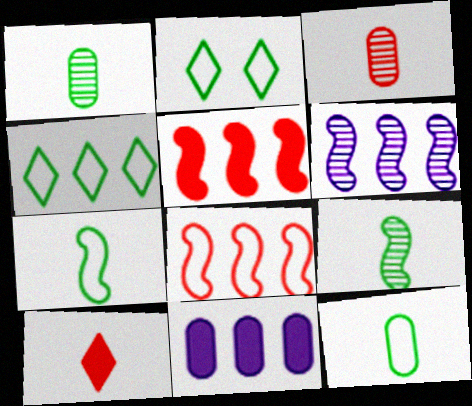[]